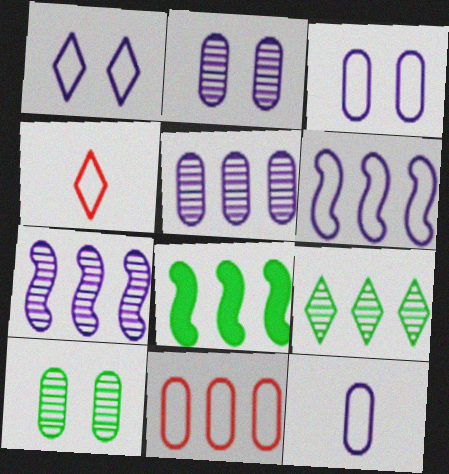[[1, 6, 12], 
[2, 4, 8]]